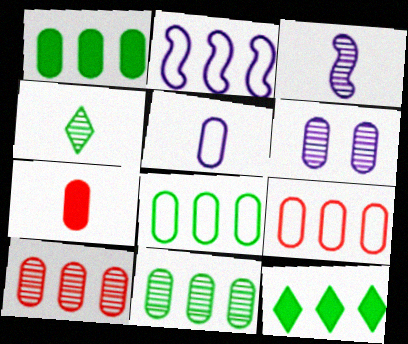[[1, 8, 11], 
[2, 10, 12], 
[6, 7, 8]]